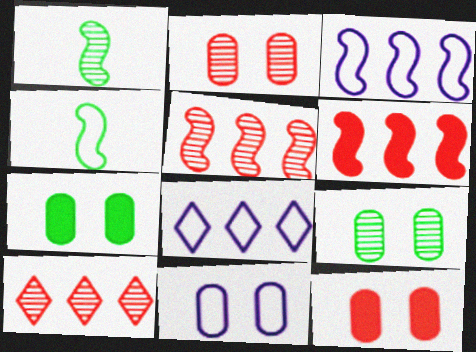[[1, 8, 12], 
[2, 7, 11], 
[9, 11, 12]]